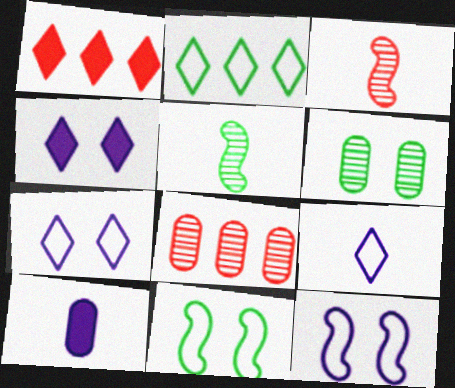[]